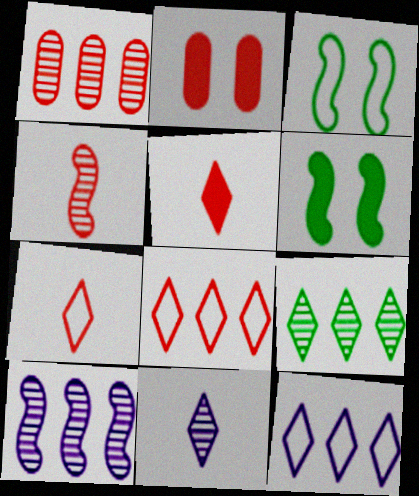[[1, 9, 10], 
[2, 4, 8]]